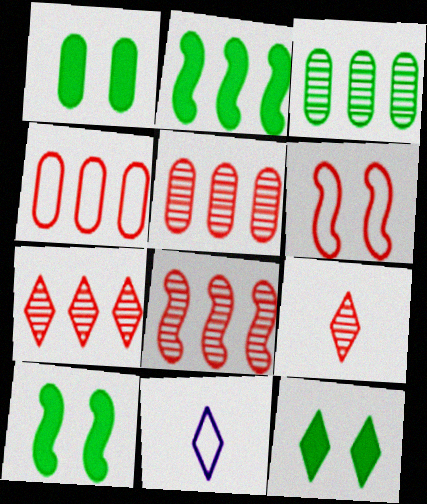[[1, 8, 11], 
[1, 10, 12], 
[5, 7, 8], 
[5, 10, 11], 
[7, 11, 12]]